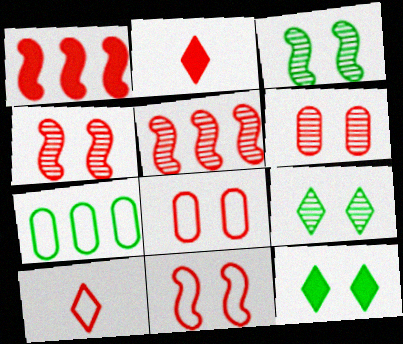[[1, 6, 10], 
[2, 5, 8]]